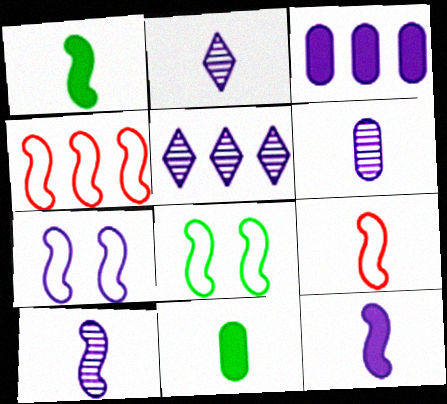[[1, 9, 10], 
[2, 3, 7], 
[2, 6, 10], 
[2, 9, 11]]